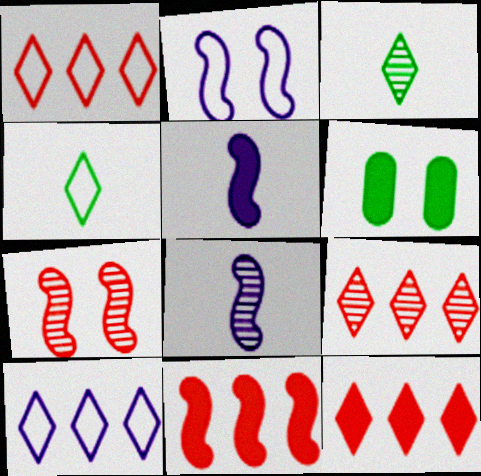[[1, 6, 8], 
[1, 9, 12], 
[5, 6, 12]]